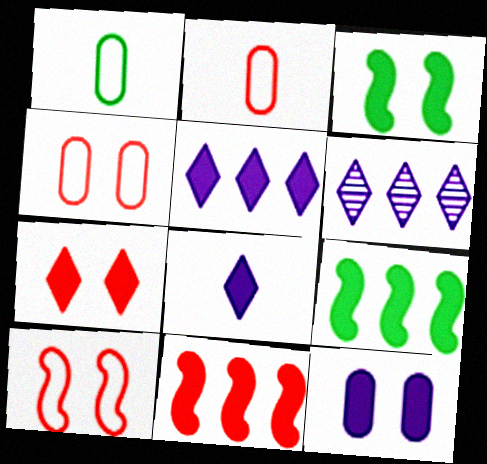[[2, 3, 6], 
[3, 7, 12]]